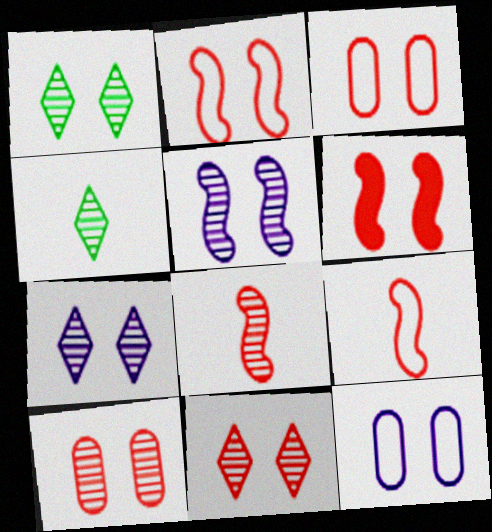[[1, 5, 10], 
[1, 6, 12], 
[1, 7, 11], 
[3, 6, 11]]